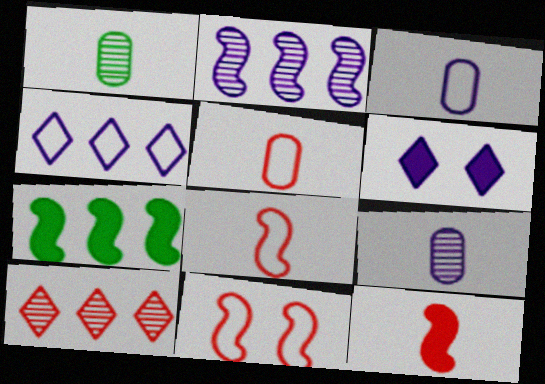[[2, 3, 6]]